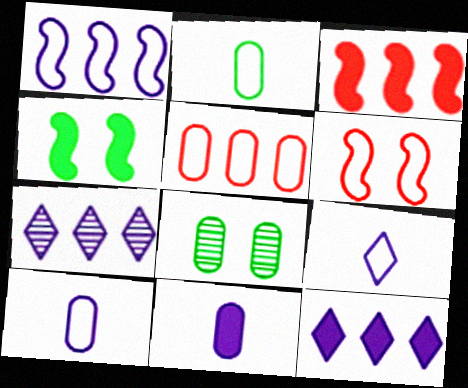[[3, 8, 9], 
[5, 8, 11]]